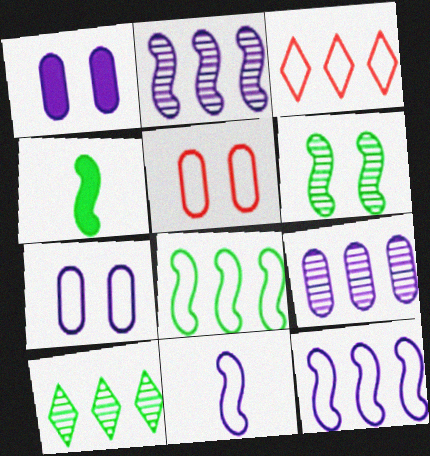[[4, 6, 8]]